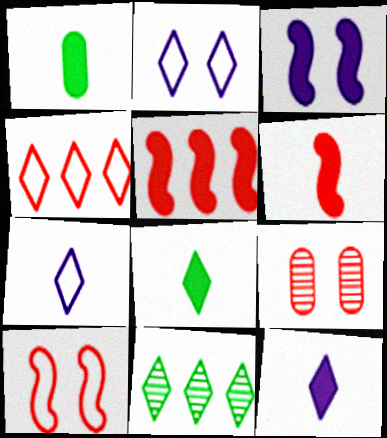[[1, 6, 12], 
[4, 6, 9]]